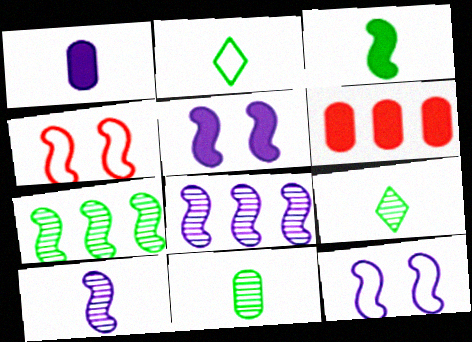[[2, 3, 11], 
[3, 4, 8], 
[6, 9, 12]]